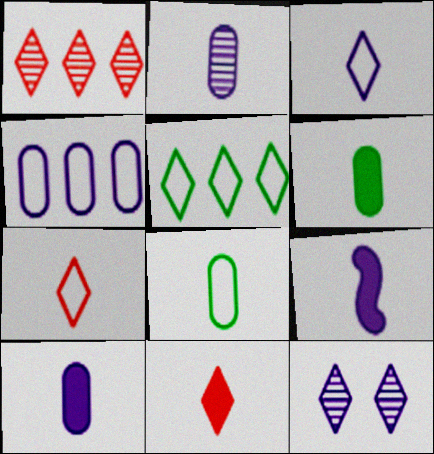[[2, 3, 9], 
[4, 9, 12], 
[5, 11, 12], 
[6, 9, 11]]